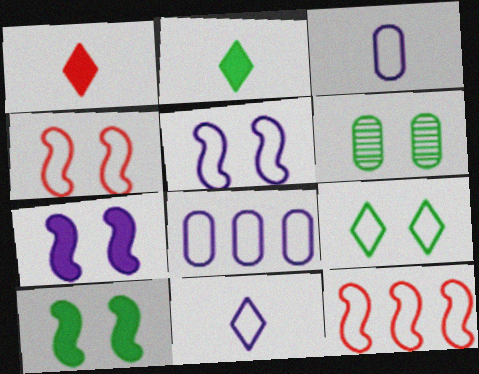[[3, 9, 12], 
[5, 8, 11], 
[6, 9, 10]]